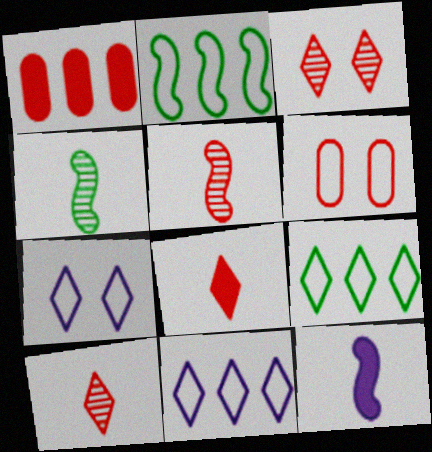[[1, 4, 7]]